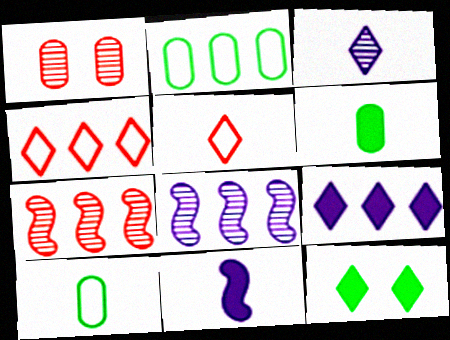[[2, 7, 9], 
[3, 4, 12]]